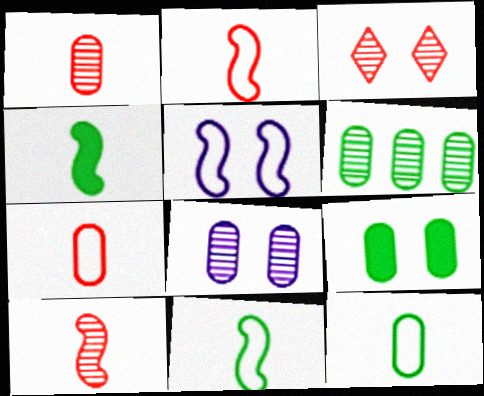[[1, 6, 8], 
[3, 5, 9], 
[6, 9, 12]]